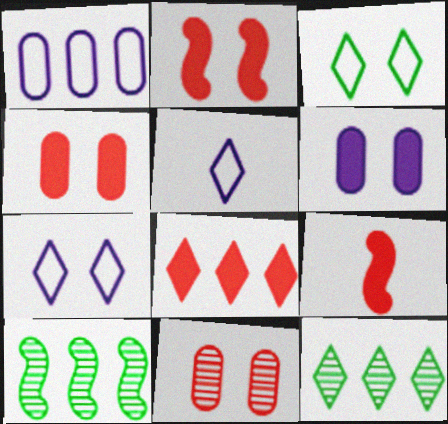[[1, 8, 10], 
[4, 5, 10], 
[4, 8, 9]]